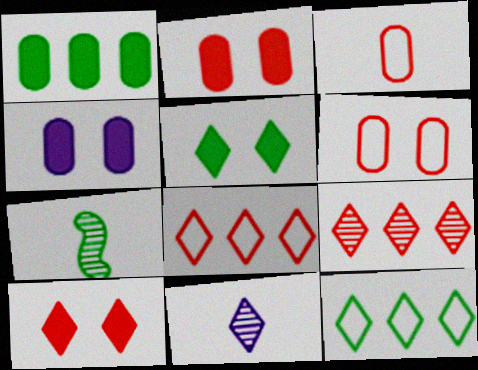[[4, 7, 8], 
[5, 8, 11], 
[10, 11, 12]]